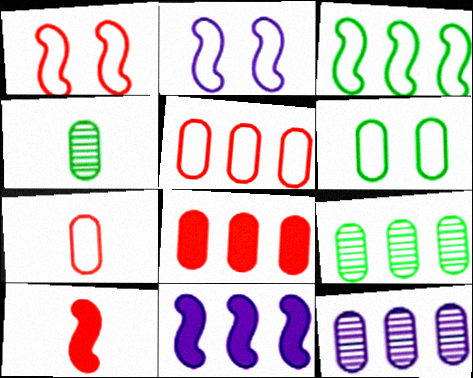[]